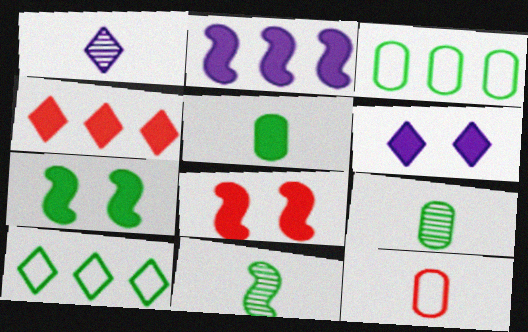[[1, 3, 8], 
[7, 9, 10]]